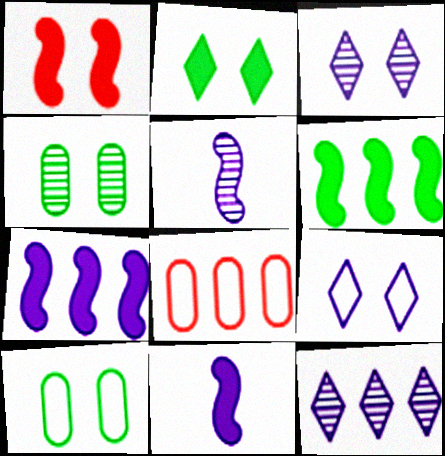[[1, 3, 10], 
[1, 4, 9], 
[1, 6, 11], 
[2, 5, 8], 
[6, 8, 12]]